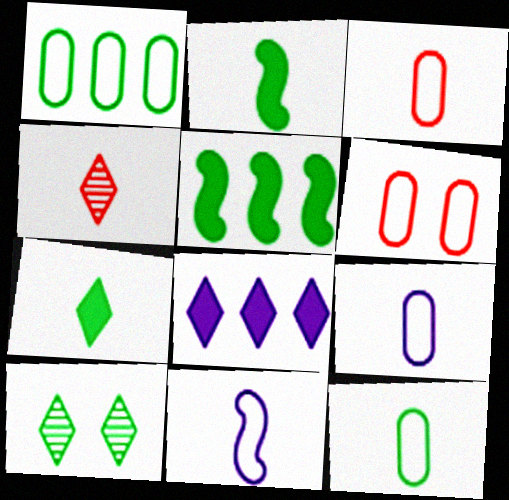[[1, 2, 10], 
[1, 6, 9], 
[2, 4, 9], 
[3, 9, 12], 
[5, 10, 12]]